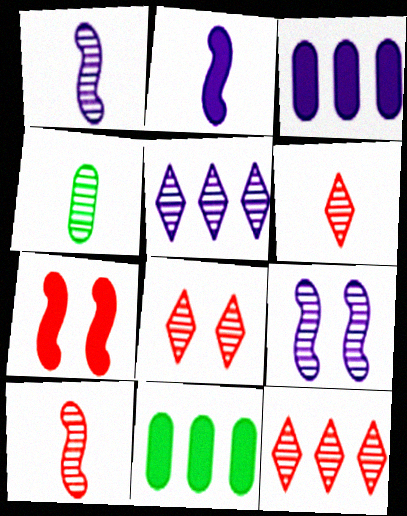[[1, 4, 6], 
[4, 9, 12], 
[6, 8, 12]]